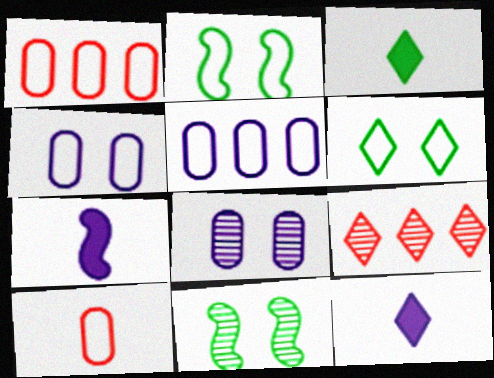[[1, 11, 12], 
[6, 9, 12]]